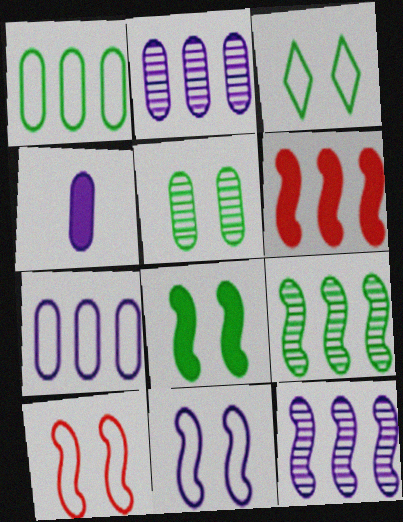[[3, 5, 8]]